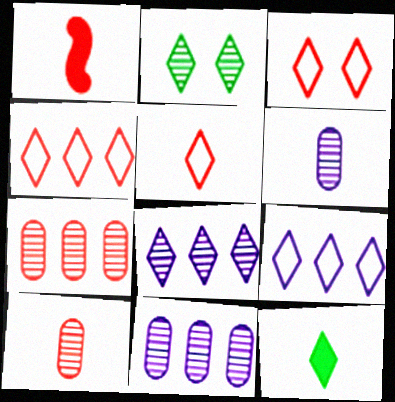[[1, 3, 7], 
[1, 5, 10], 
[3, 4, 5], 
[3, 8, 12]]